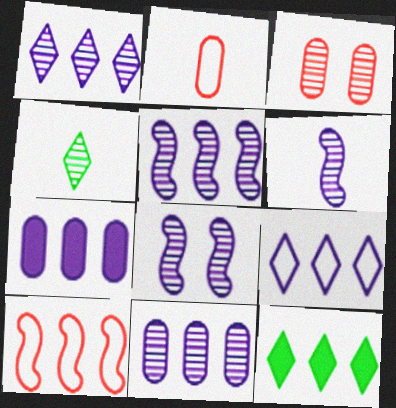[[1, 5, 11], 
[2, 8, 12], 
[3, 4, 5], 
[5, 6, 8], 
[5, 7, 9], 
[10, 11, 12]]